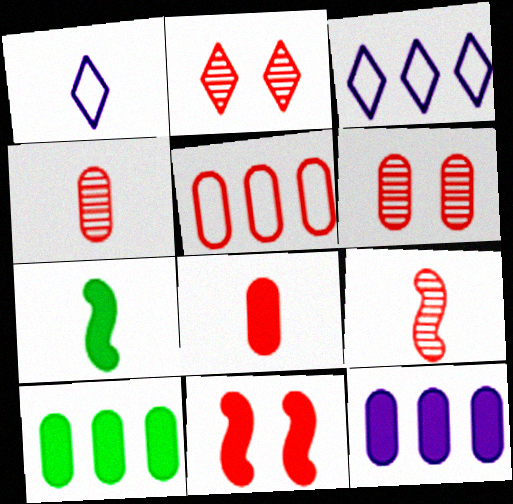[[1, 4, 7], 
[3, 6, 7], 
[5, 6, 8]]